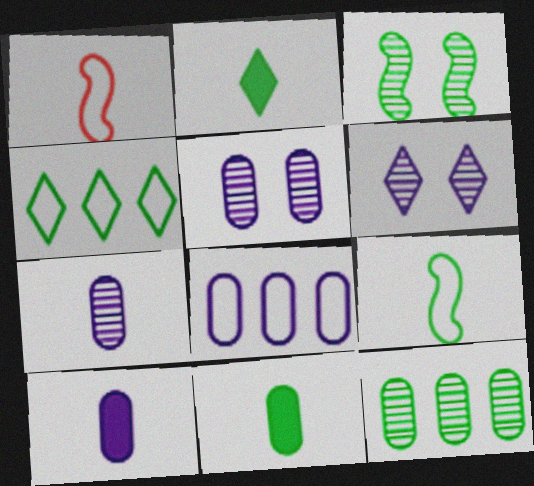[[1, 2, 7], 
[3, 4, 11], 
[5, 8, 10]]